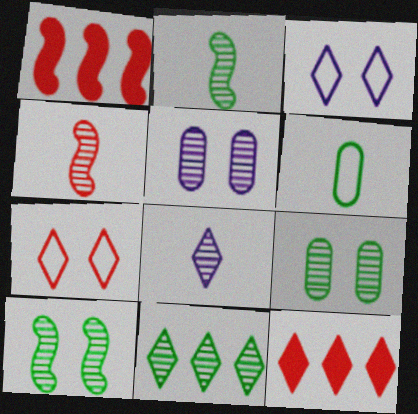[[2, 9, 11], 
[4, 5, 11]]